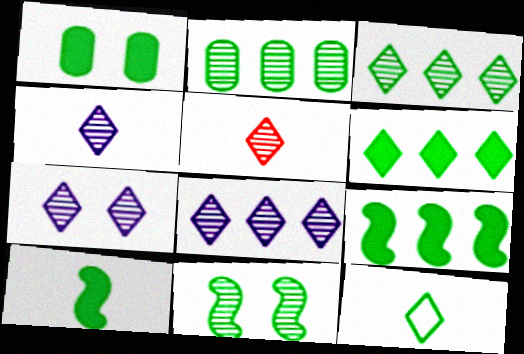[[1, 6, 10], 
[3, 5, 7], 
[4, 7, 8]]